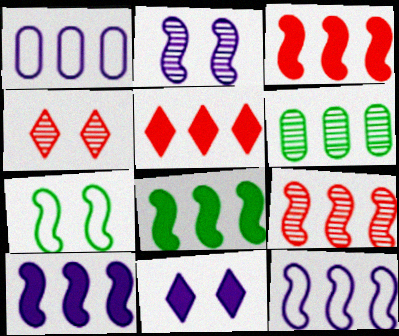[[3, 8, 10], 
[5, 6, 12], 
[8, 9, 12]]